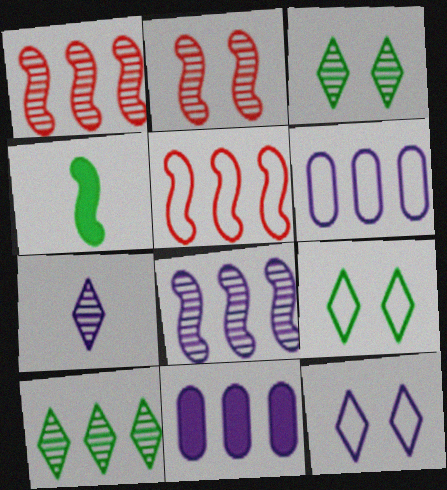[[5, 10, 11]]